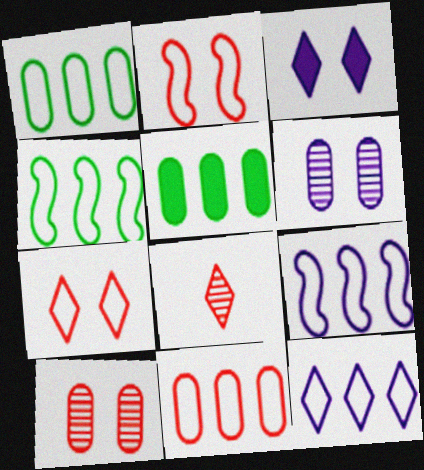[[4, 11, 12]]